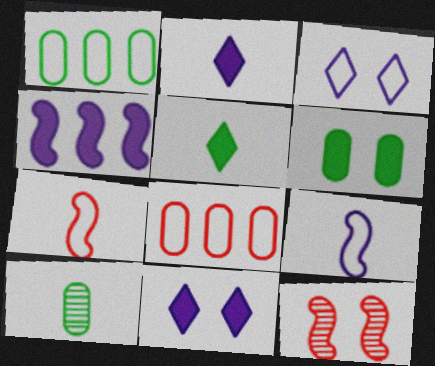[[1, 2, 12], 
[1, 3, 7], 
[1, 6, 10], 
[2, 7, 10], 
[3, 6, 12]]